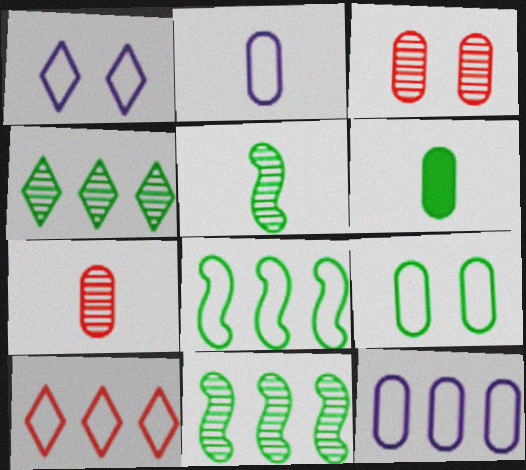[[2, 6, 7], 
[3, 6, 12], 
[8, 10, 12]]